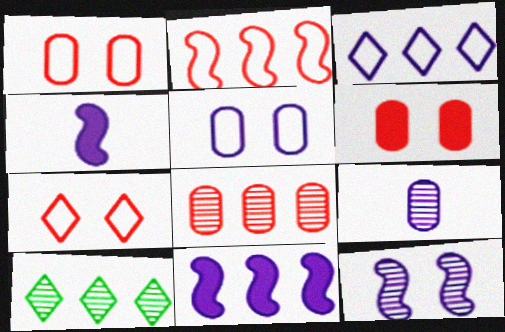[[1, 4, 10]]